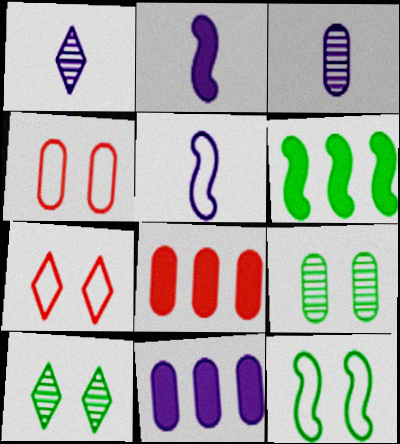[[1, 4, 6], 
[1, 8, 12], 
[3, 6, 7], 
[5, 8, 10]]